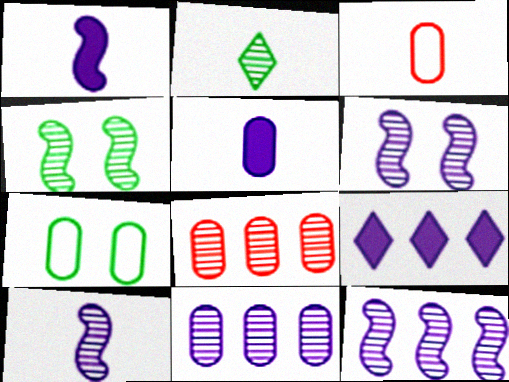[[1, 2, 3], 
[2, 6, 8], 
[3, 4, 9], 
[5, 7, 8], 
[6, 10, 12]]